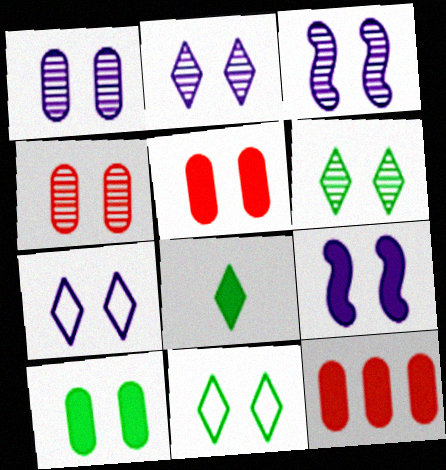[[1, 2, 3], 
[1, 7, 9], 
[3, 4, 6], 
[3, 5, 11], 
[4, 9, 11], 
[8, 9, 12]]